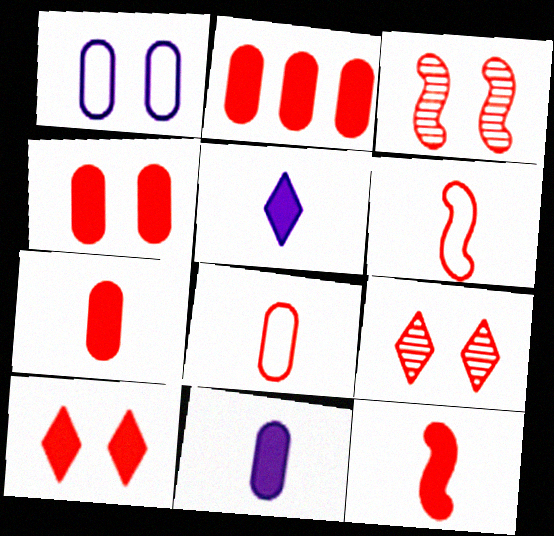[[2, 4, 7], 
[2, 6, 9], 
[2, 10, 12]]